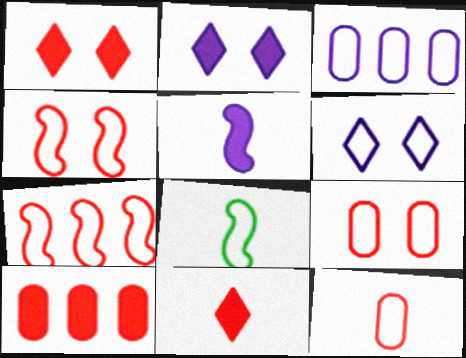[]